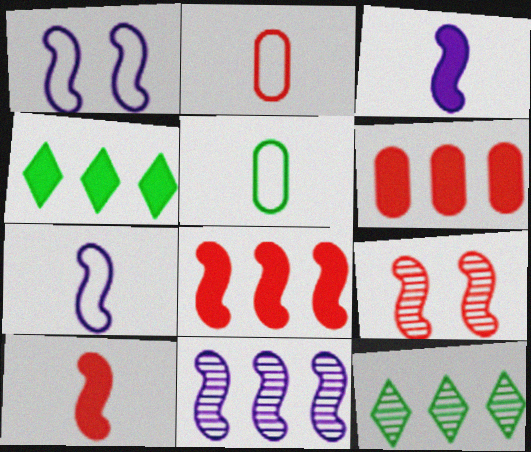[[1, 3, 11]]